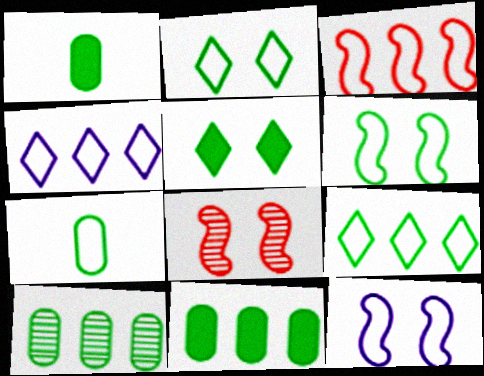[[1, 4, 8], 
[6, 7, 9]]